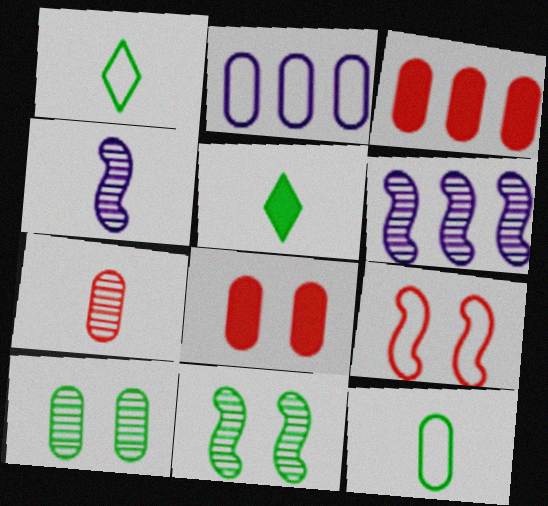[[1, 2, 9], 
[1, 6, 8]]